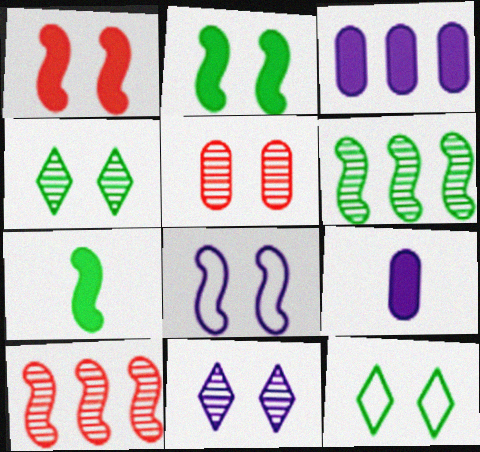[[7, 8, 10], 
[9, 10, 12]]